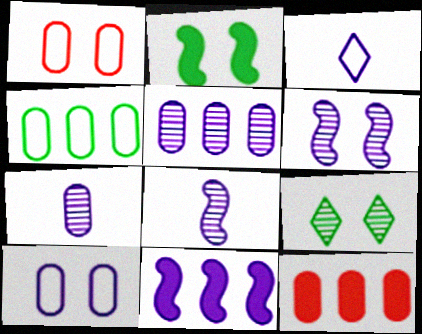[[4, 5, 12]]